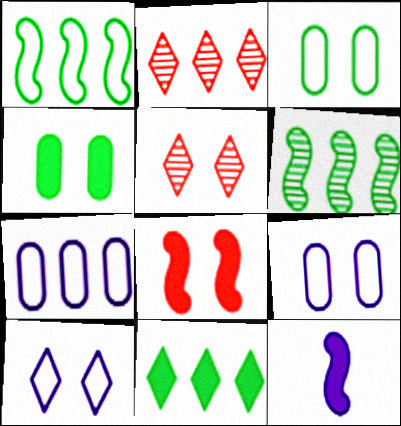[[2, 3, 12]]